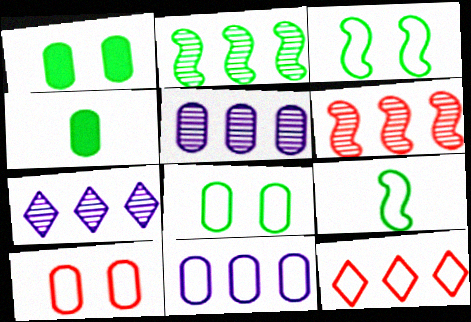[[4, 5, 10]]